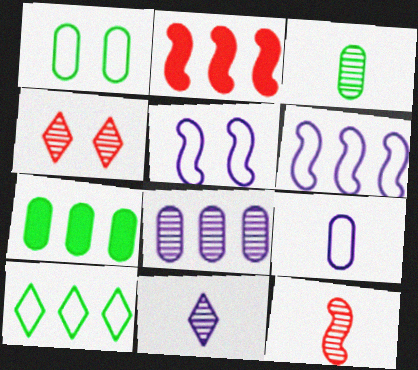[[1, 2, 11], 
[1, 3, 7], 
[2, 8, 10], 
[3, 11, 12]]